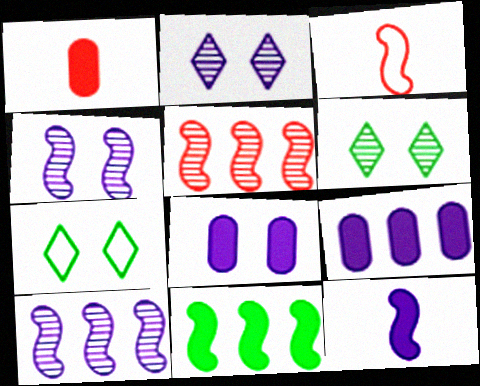[[1, 7, 10], 
[3, 4, 11], 
[3, 6, 9]]